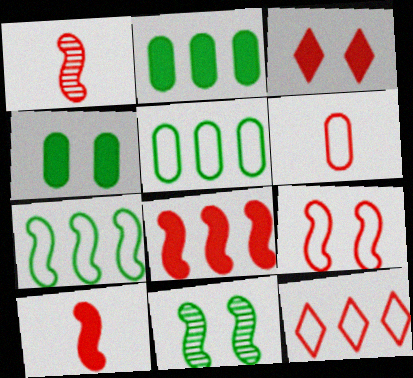[[1, 8, 9], 
[6, 9, 12]]